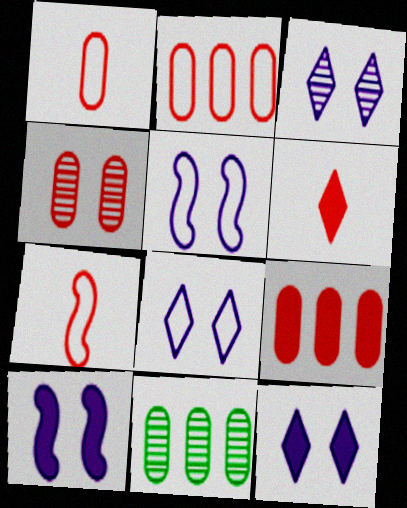[[1, 4, 9], 
[3, 8, 12], 
[5, 6, 11], 
[7, 11, 12]]